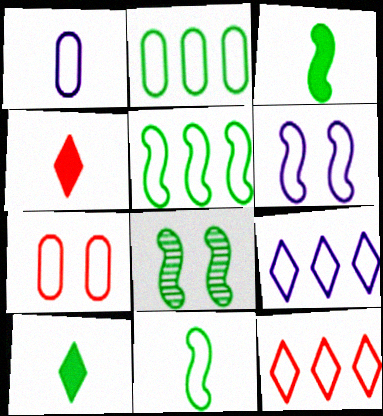[[1, 2, 7], 
[1, 6, 9], 
[2, 8, 10], 
[3, 5, 8], 
[7, 9, 11]]